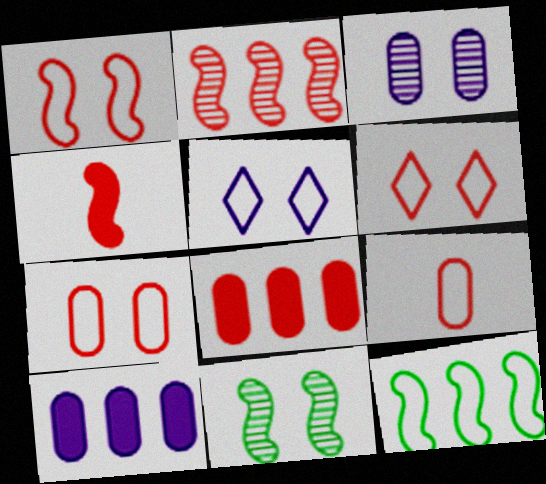[[1, 2, 4], 
[1, 6, 7], 
[5, 9, 12]]